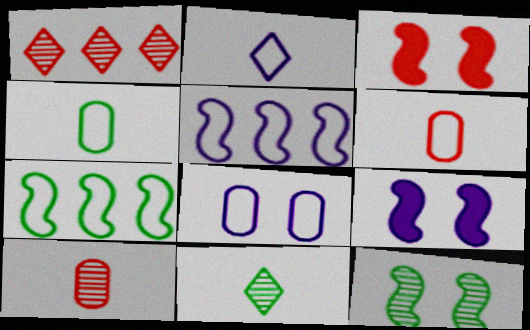[[1, 3, 6], 
[1, 4, 9], 
[2, 5, 8]]